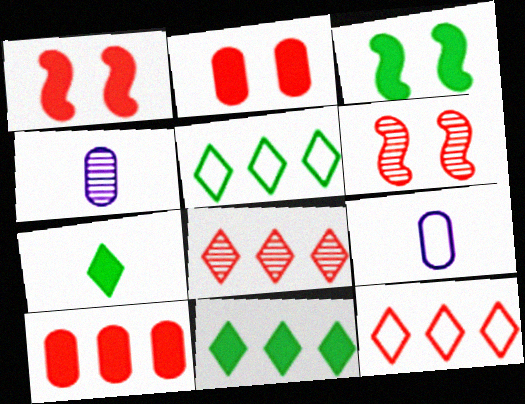[[1, 4, 5], 
[3, 4, 12], 
[3, 8, 9], 
[6, 9, 11]]